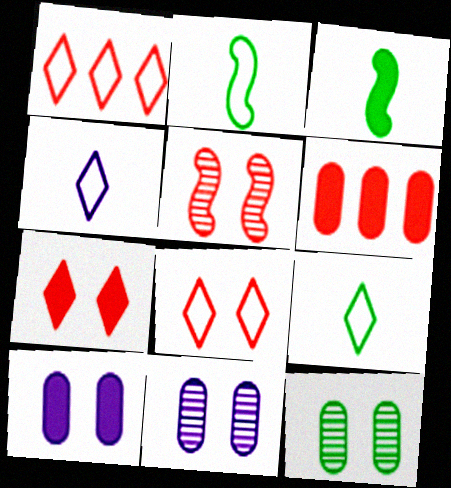[[1, 3, 11]]